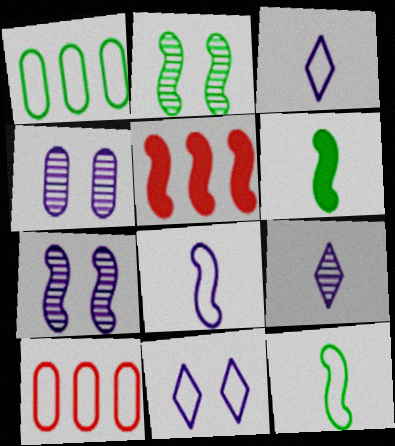[[2, 5, 8], 
[5, 7, 12], 
[10, 11, 12]]